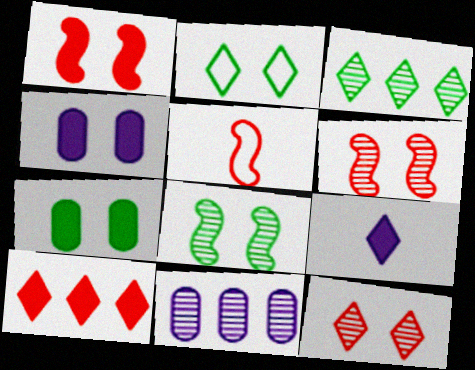[[2, 4, 6], 
[2, 7, 8], 
[3, 4, 5]]